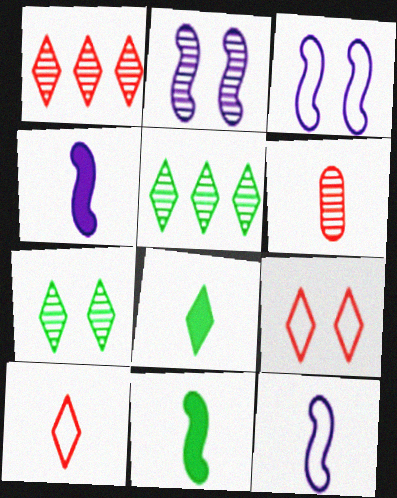[[2, 5, 6], 
[6, 8, 12]]